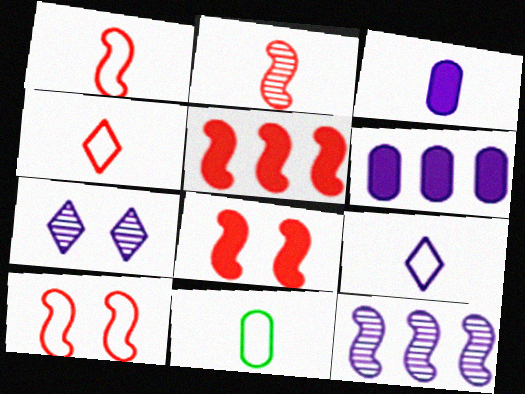[[1, 9, 11], 
[2, 5, 10], 
[5, 7, 11]]